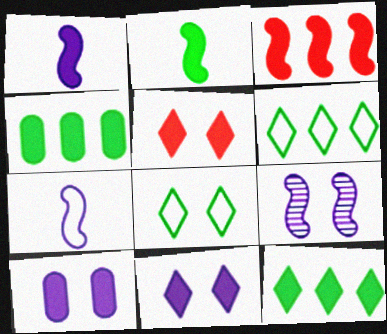[[1, 4, 5]]